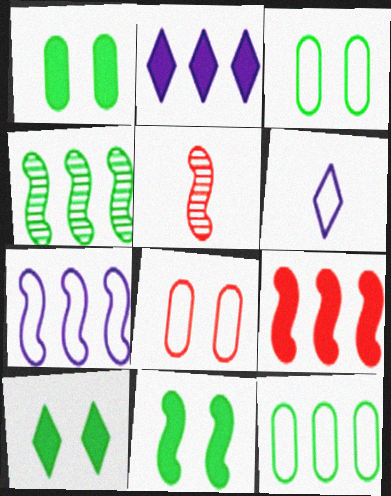[[1, 10, 11], 
[2, 3, 5], 
[4, 7, 9], 
[5, 7, 11]]